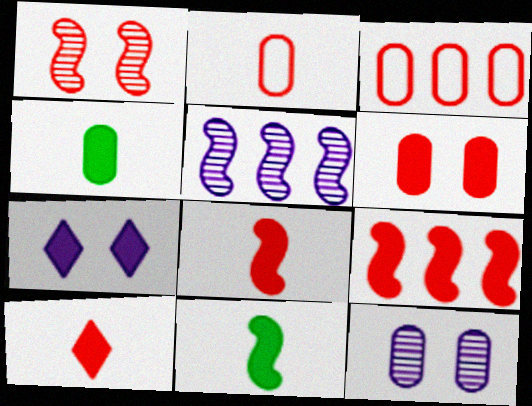[[1, 3, 10], 
[3, 4, 12], 
[4, 7, 9], 
[6, 9, 10]]